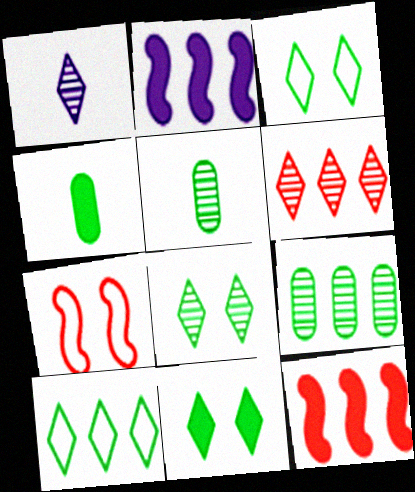[[1, 6, 8], 
[3, 8, 11]]